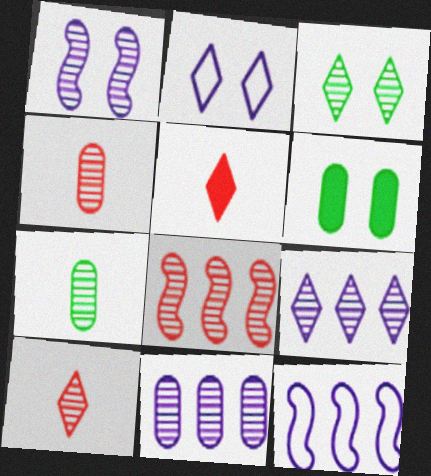[[3, 9, 10], 
[6, 10, 12]]